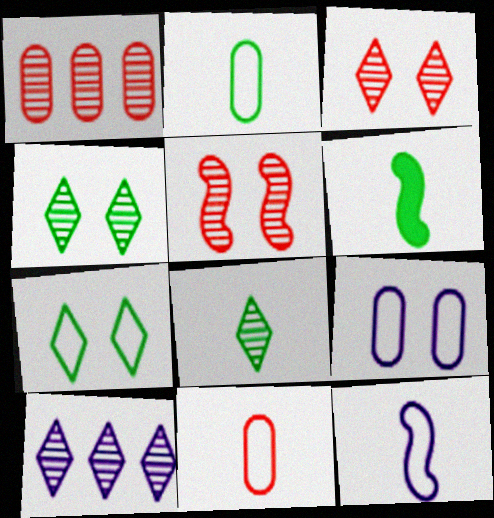[[2, 6, 8], 
[3, 8, 10]]